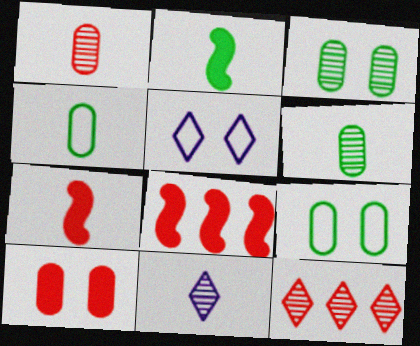[[4, 7, 11], 
[5, 6, 8], 
[8, 9, 11]]